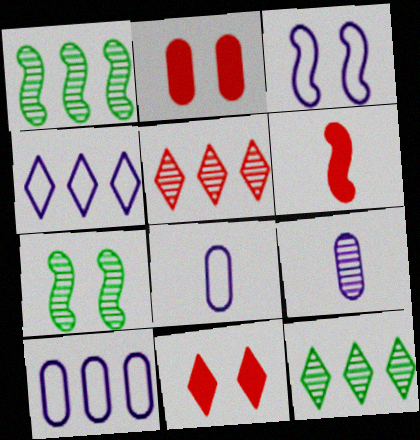[[1, 3, 6], 
[1, 8, 11], 
[3, 4, 8], 
[5, 7, 9]]